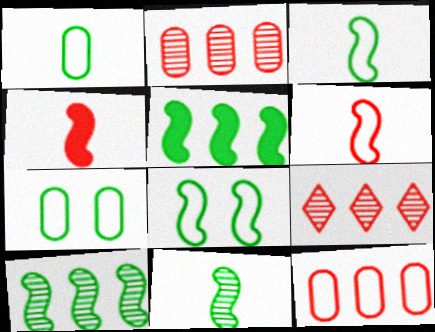[[5, 8, 11]]